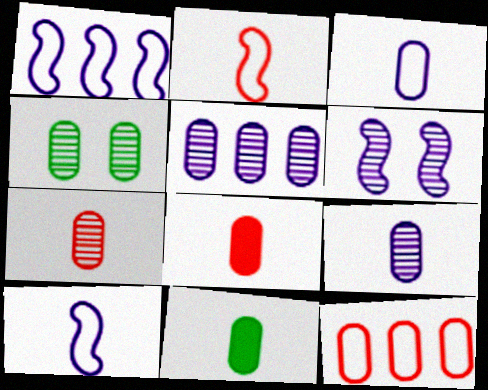[[3, 7, 11], 
[4, 5, 7]]